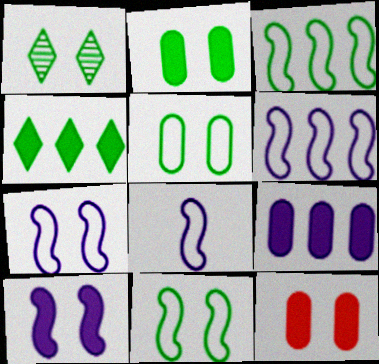[[1, 2, 11], 
[1, 7, 12], 
[6, 7, 8]]